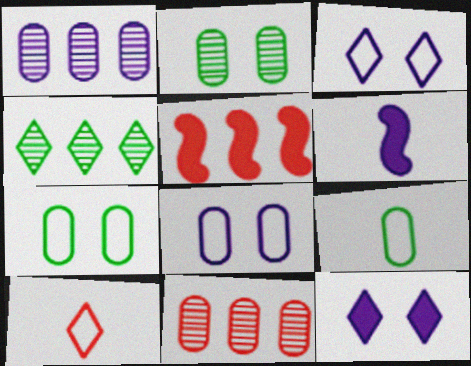[[1, 3, 6], 
[4, 10, 12]]